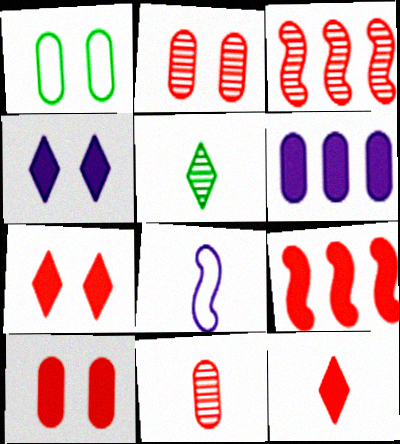[[1, 6, 11], 
[9, 10, 12]]